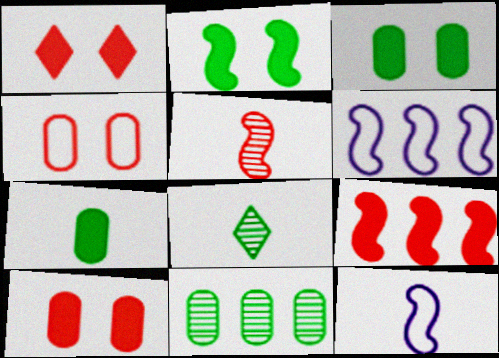[[1, 11, 12], 
[2, 5, 6], 
[6, 8, 10]]